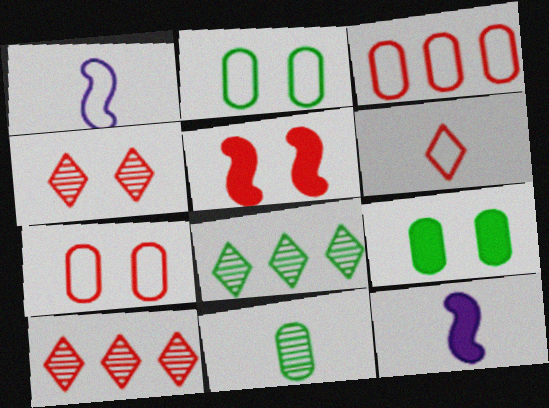[[1, 9, 10], 
[2, 10, 12], 
[4, 5, 7], 
[6, 11, 12], 
[7, 8, 12]]